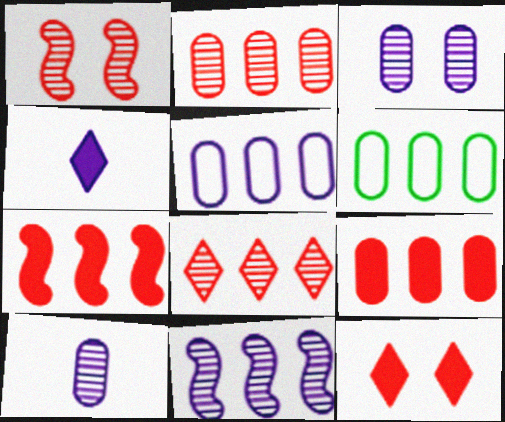[[1, 4, 6]]